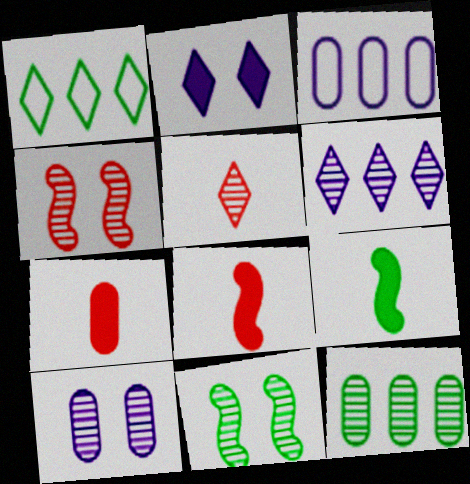[[1, 2, 5], 
[1, 8, 10]]